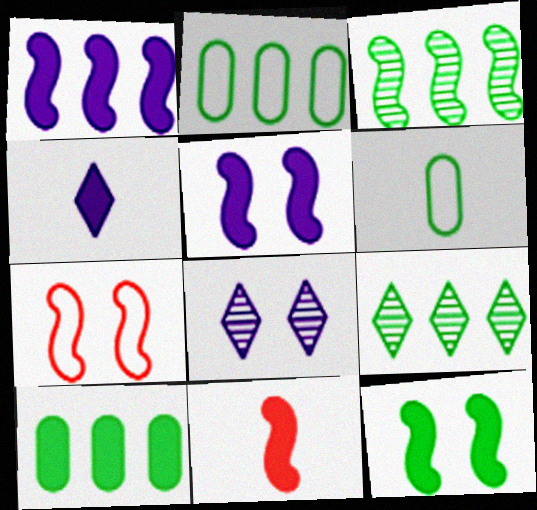[[1, 11, 12], 
[2, 8, 11], 
[6, 9, 12]]